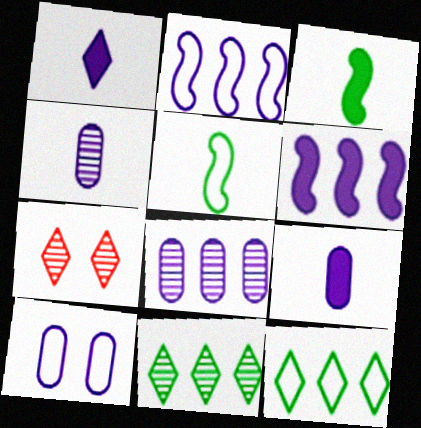[[1, 7, 12], 
[8, 9, 10]]